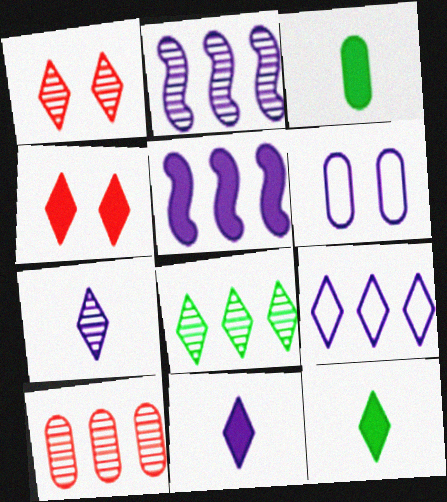[[1, 7, 8], 
[1, 9, 12], 
[2, 6, 11], 
[2, 8, 10], 
[3, 4, 5], 
[3, 6, 10], 
[5, 6, 7]]